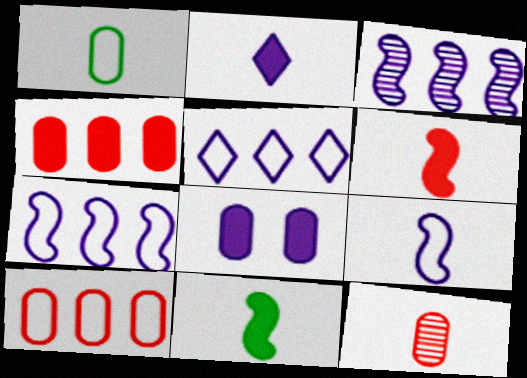[]